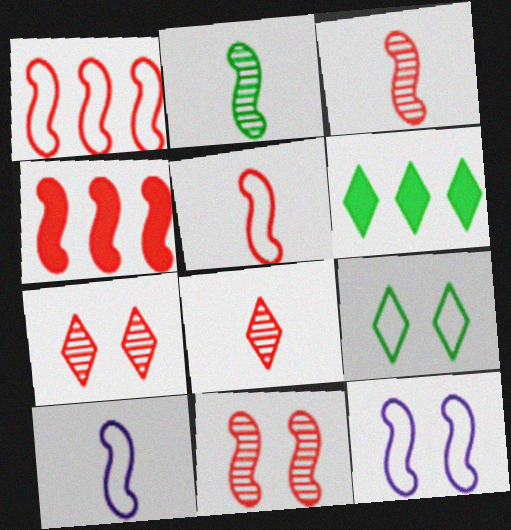[[2, 4, 12], 
[4, 5, 11]]